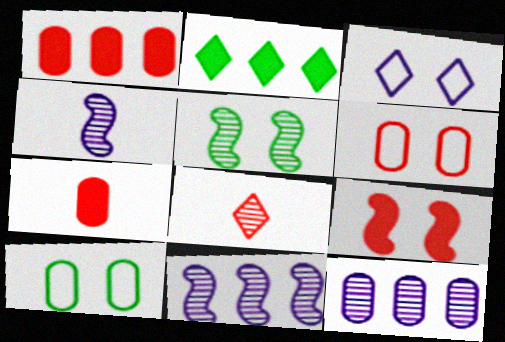[[2, 3, 8], 
[2, 4, 6], 
[5, 8, 12], 
[7, 10, 12]]